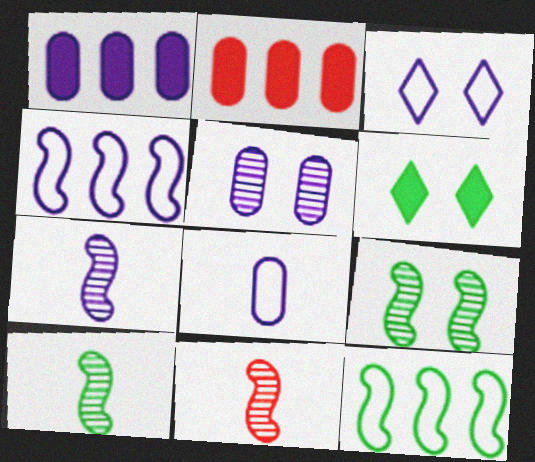[[1, 3, 7], 
[1, 5, 8], 
[2, 3, 10], 
[3, 4, 8], 
[7, 10, 11]]